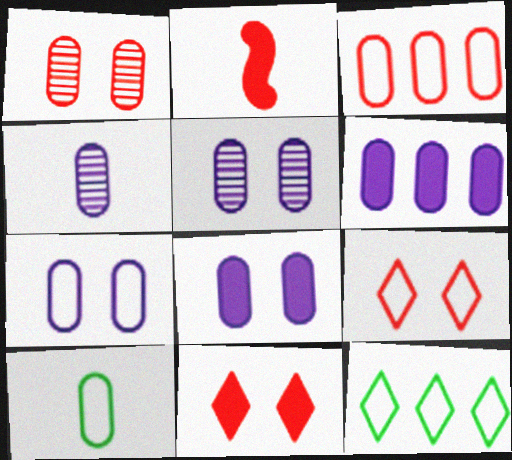[[1, 6, 10], 
[2, 5, 12], 
[3, 7, 10], 
[4, 6, 7], 
[5, 7, 8]]